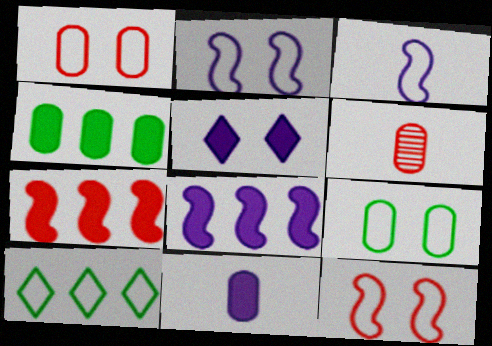[[1, 3, 10], 
[5, 8, 11]]